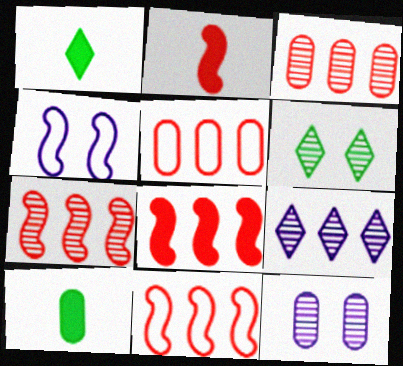[[1, 3, 4], 
[1, 11, 12], 
[5, 10, 12], 
[7, 8, 11]]